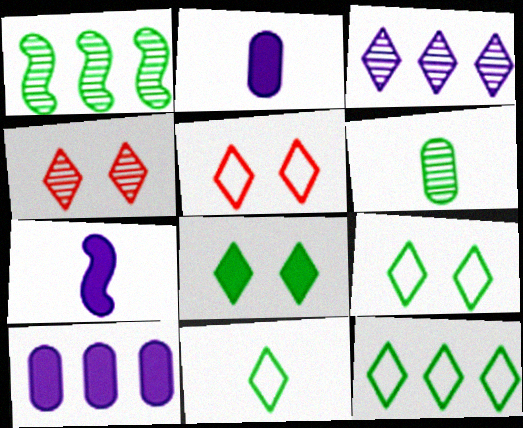[[1, 2, 5], 
[9, 11, 12]]